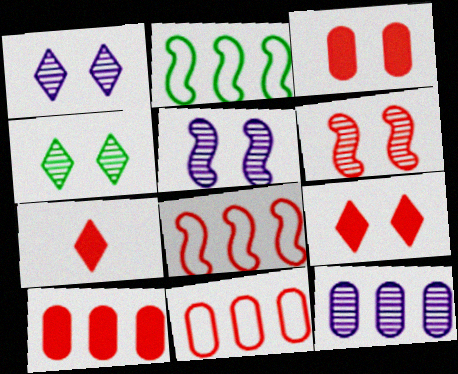[[6, 7, 11]]